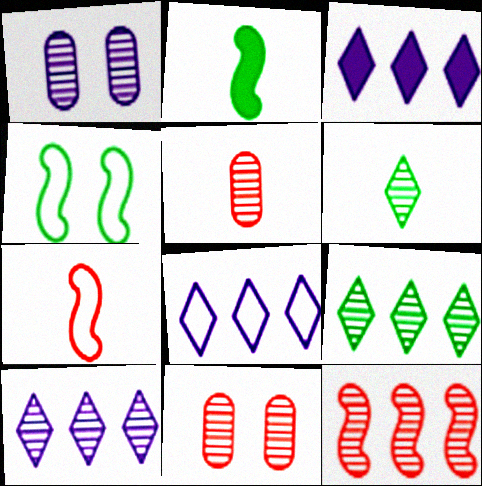[[1, 6, 12], 
[2, 8, 11], 
[3, 4, 5], 
[3, 8, 10]]